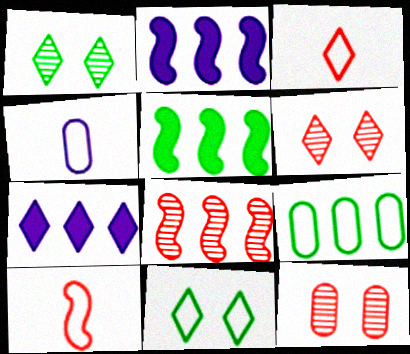[[1, 3, 7], 
[4, 5, 6], 
[7, 8, 9]]